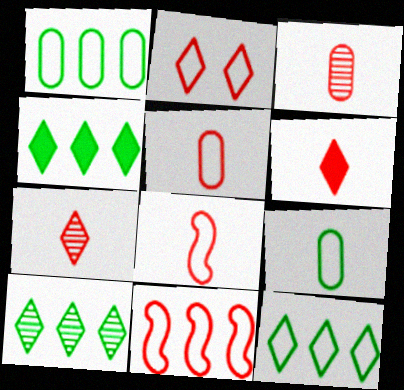[[2, 5, 11], 
[3, 6, 8], 
[4, 10, 12]]